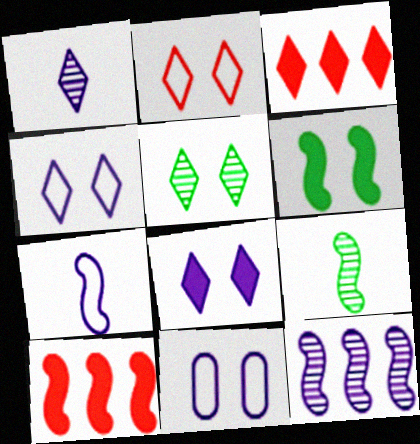[[2, 5, 8], 
[3, 9, 11]]